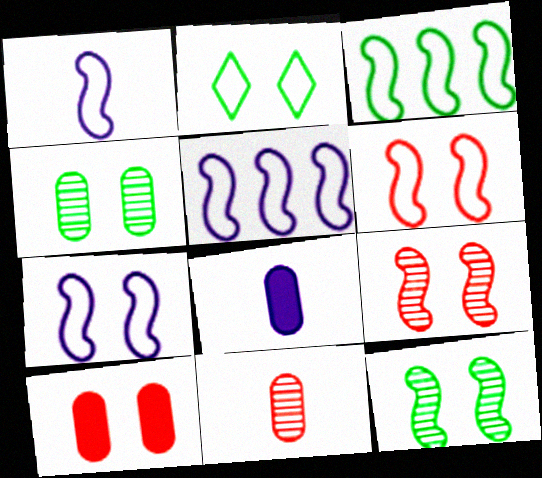[[1, 3, 6], 
[1, 5, 7]]